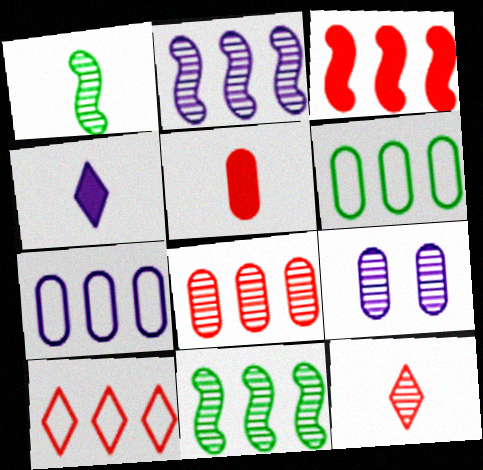[[3, 8, 10], 
[5, 6, 9], 
[9, 11, 12]]